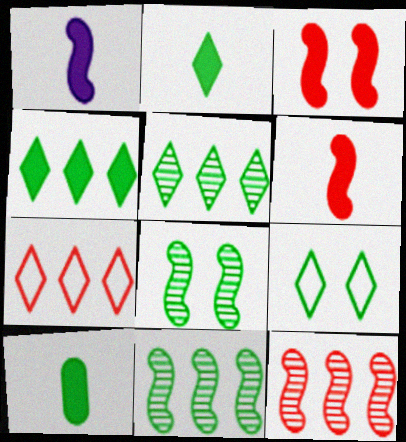[[2, 5, 9], 
[9, 10, 11]]